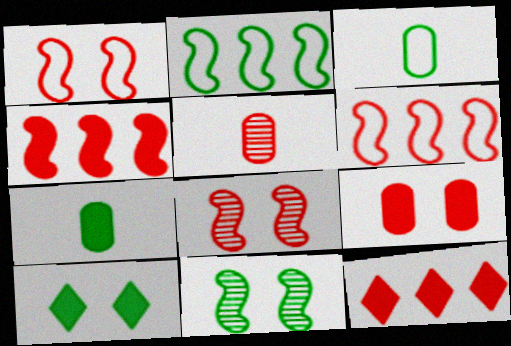[[1, 5, 12]]